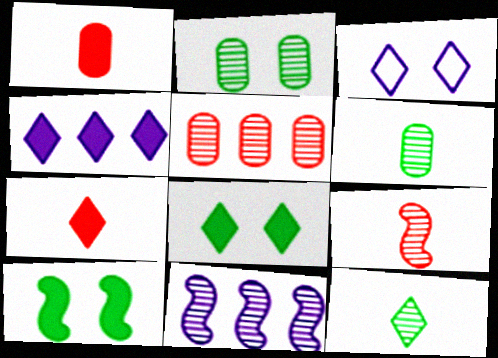[[1, 4, 10], 
[4, 7, 8]]